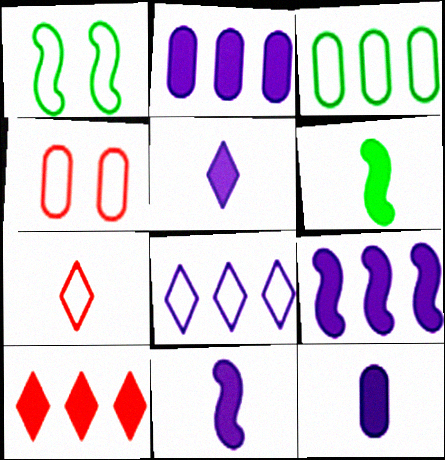[[5, 11, 12]]